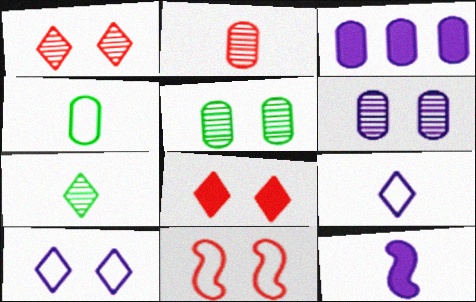[[3, 7, 11]]